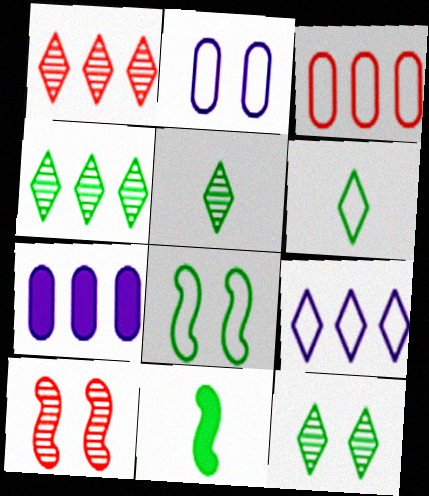[[1, 2, 11], 
[4, 5, 12], 
[6, 7, 10]]